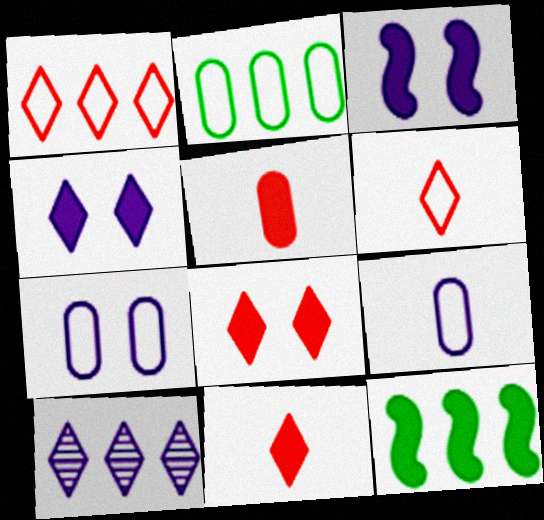[[3, 9, 10], 
[4, 5, 12]]